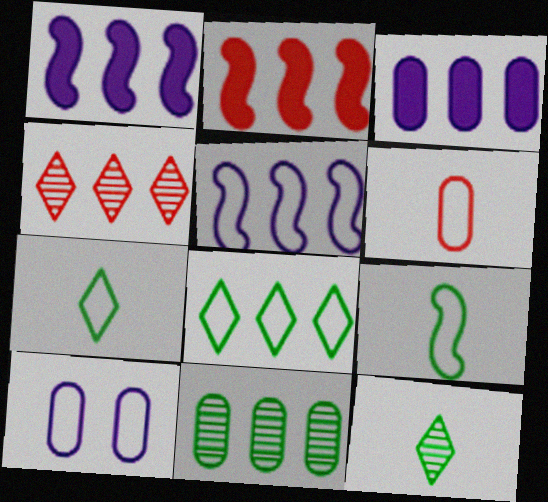[[2, 10, 12]]